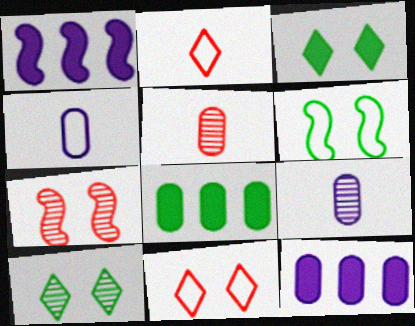[]